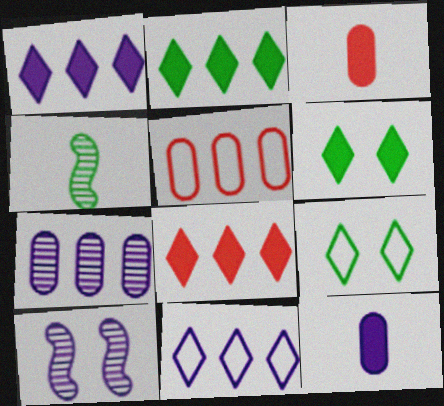[[1, 2, 8], 
[10, 11, 12]]